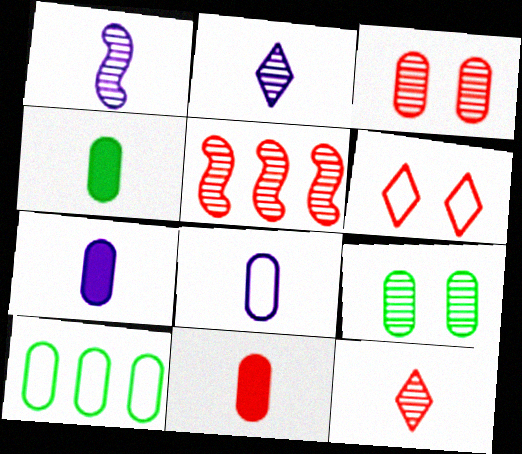[[2, 5, 9], 
[3, 5, 12], 
[3, 7, 10], 
[4, 7, 11], 
[4, 9, 10], 
[5, 6, 11]]